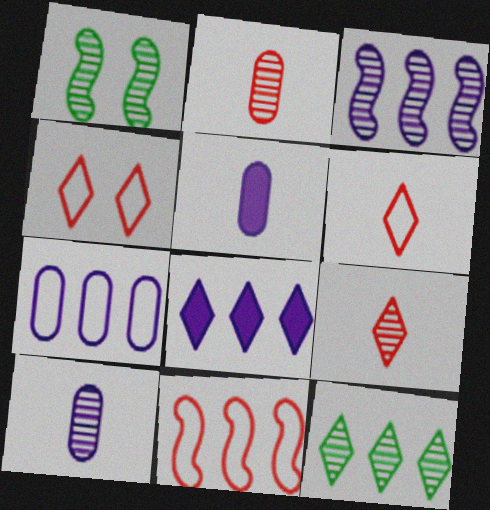[[3, 7, 8]]